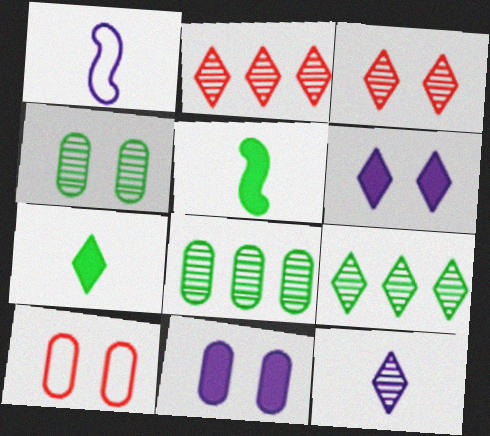[[3, 9, 12], 
[4, 10, 11]]